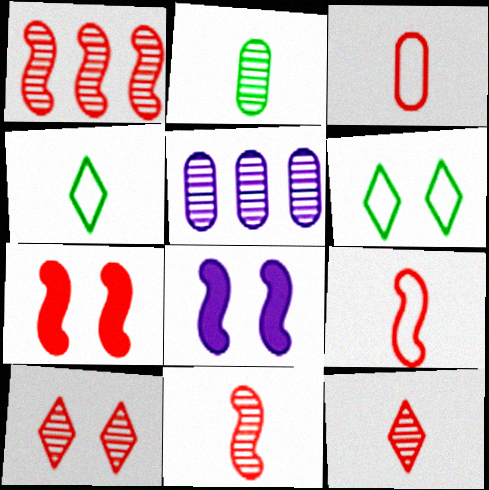[[1, 7, 9], 
[4, 5, 7]]